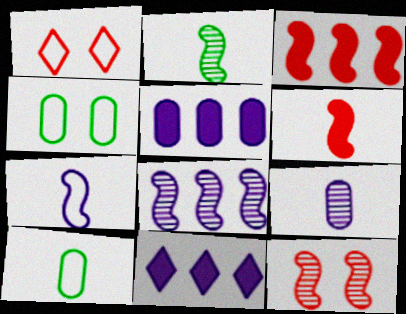[[1, 2, 5], 
[2, 6, 7], 
[2, 8, 12], 
[10, 11, 12]]